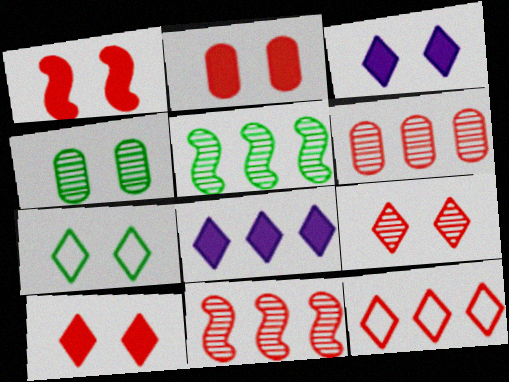[[1, 2, 10], 
[3, 7, 9]]